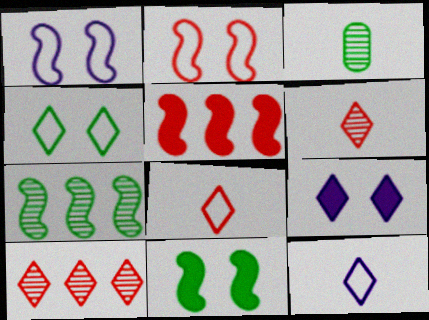[]